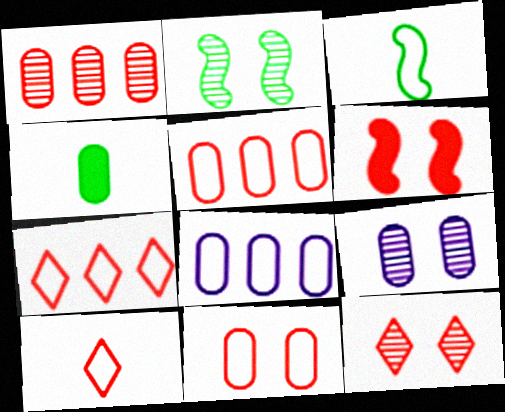[[1, 6, 10], 
[2, 9, 12], 
[4, 5, 9], 
[6, 11, 12]]